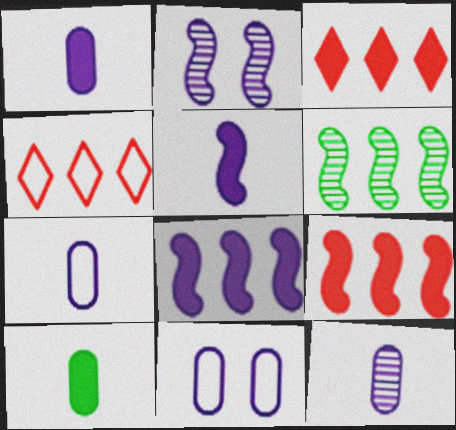[[1, 7, 12], 
[2, 4, 10]]